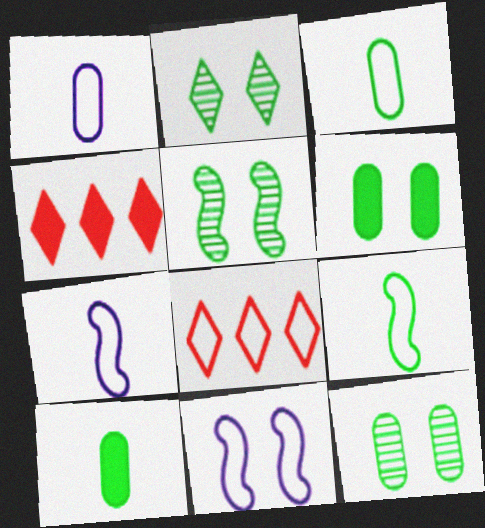[[1, 4, 5], 
[2, 5, 12], 
[3, 8, 11], 
[4, 7, 12]]